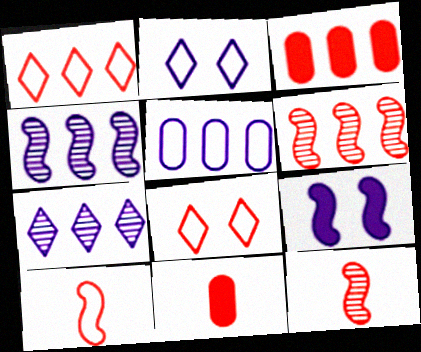[[1, 3, 6], 
[3, 8, 12], 
[6, 8, 11]]